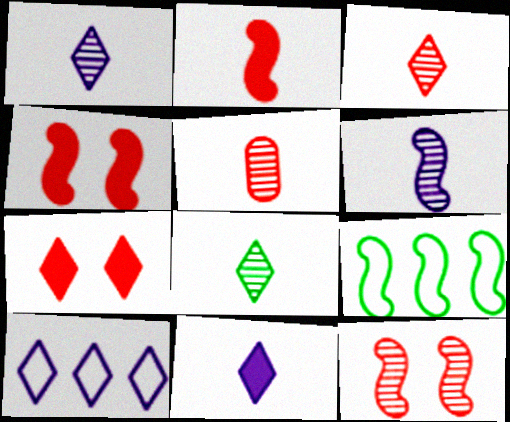[[1, 3, 8], 
[4, 6, 9], 
[5, 6, 8], 
[7, 8, 10]]